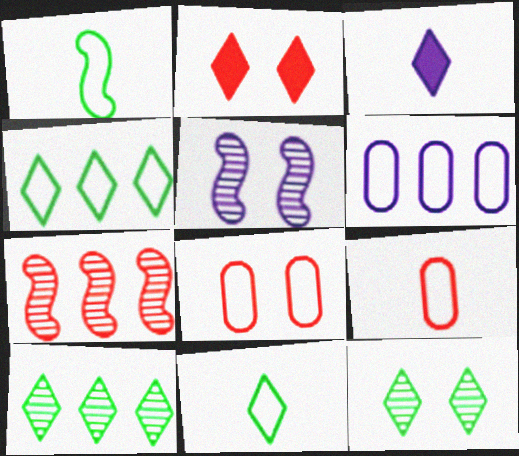[[2, 7, 9], 
[3, 5, 6]]